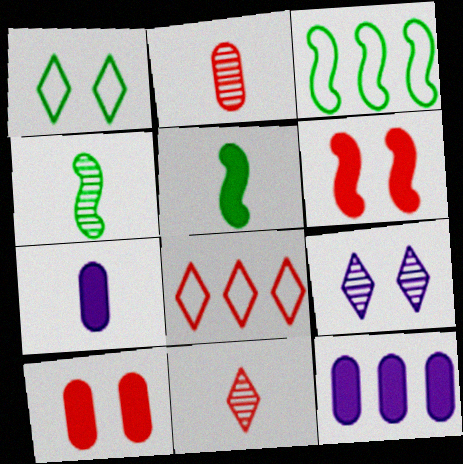[[2, 6, 8]]